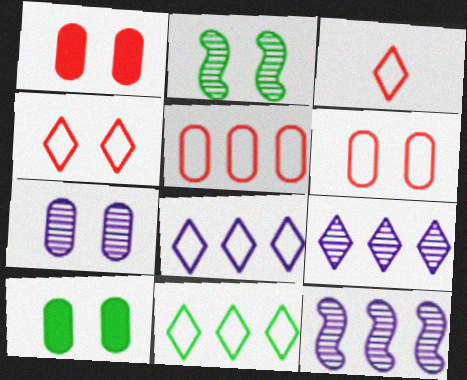[[3, 10, 12], 
[6, 7, 10]]